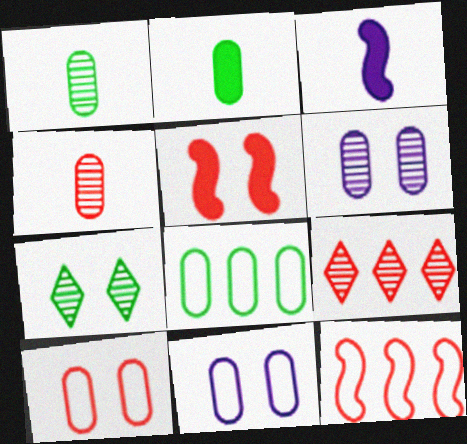[[5, 7, 11]]